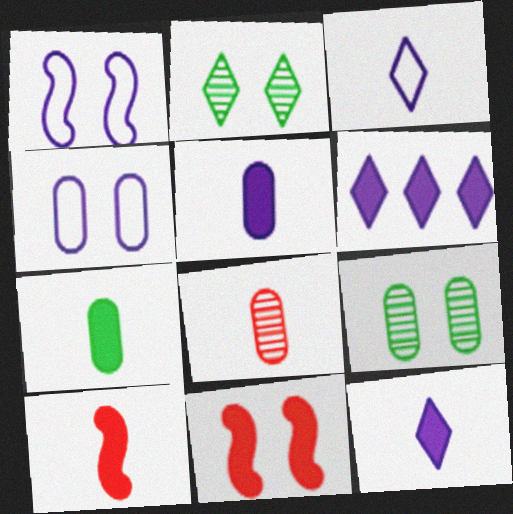[[2, 4, 11], 
[6, 7, 11], 
[7, 10, 12]]